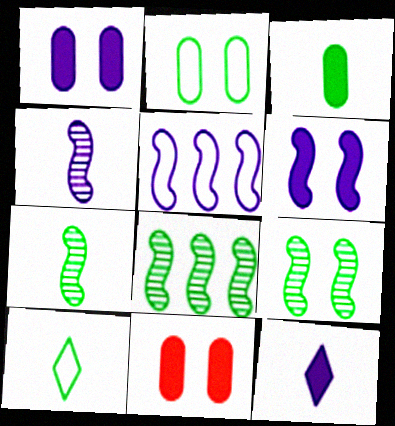[[3, 7, 10], 
[4, 5, 6], 
[7, 8, 9]]